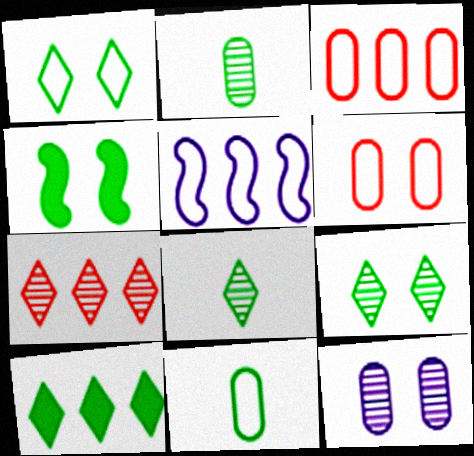[[1, 8, 10]]